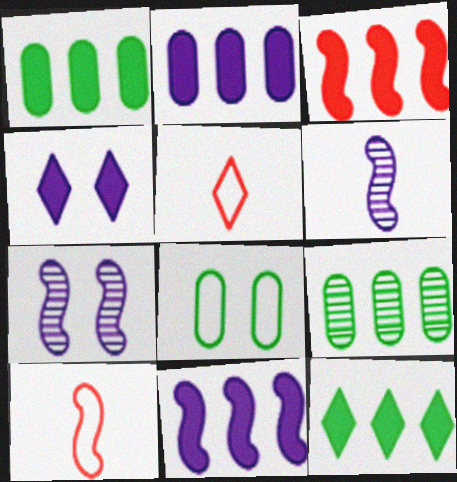[[1, 5, 7], 
[2, 3, 12], 
[4, 9, 10]]